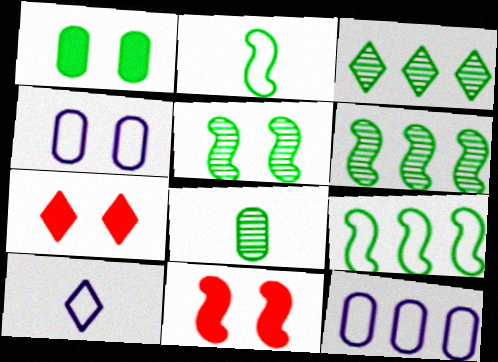[[1, 2, 3], 
[3, 5, 8], 
[3, 7, 10], 
[4, 5, 7]]